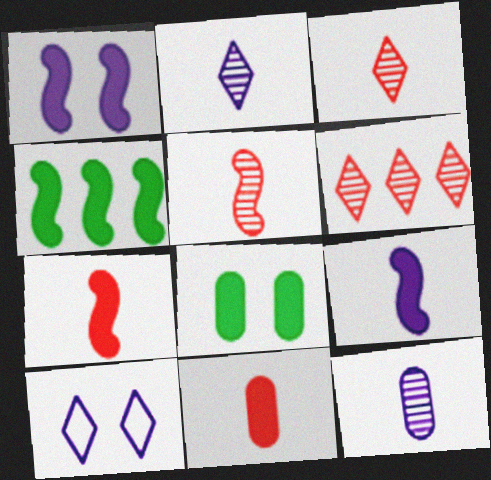[[1, 4, 7]]